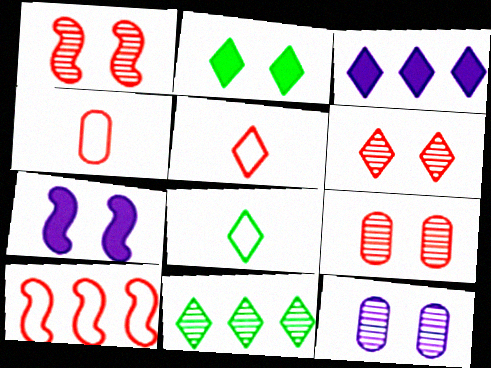[[1, 6, 9], 
[2, 8, 11], 
[3, 6, 8], 
[4, 7, 11]]